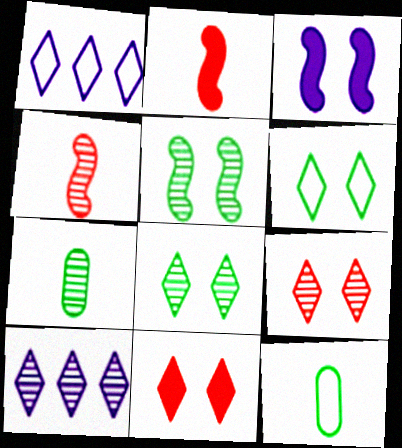[]